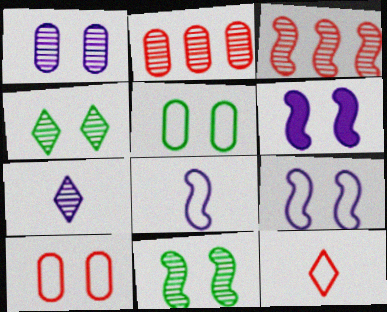[[2, 7, 11], 
[4, 6, 10]]